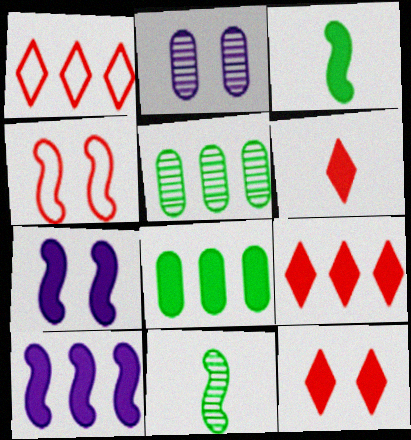[[1, 2, 3], 
[1, 5, 10], 
[4, 10, 11], 
[6, 7, 8], 
[6, 9, 12], 
[8, 9, 10]]